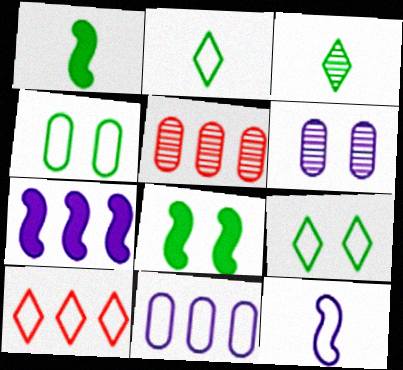[[1, 6, 10], 
[4, 10, 12]]